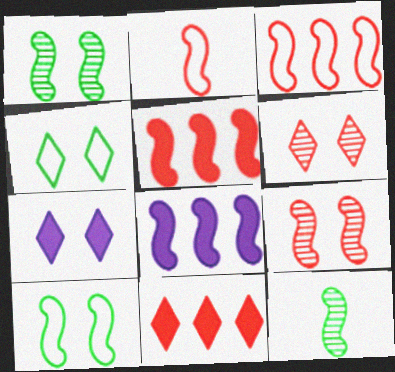[[1, 2, 8], 
[2, 5, 9], 
[4, 6, 7]]